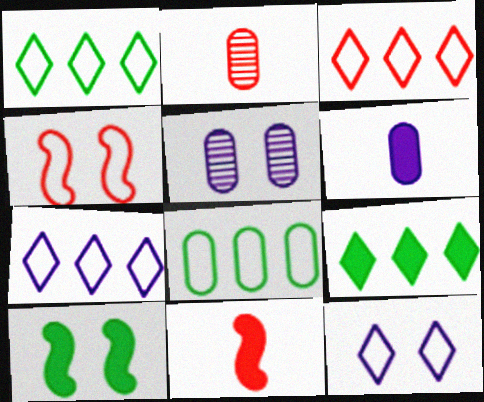[[1, 3, 7], 
[1, 5, 11], 
[2, 7, 10]]